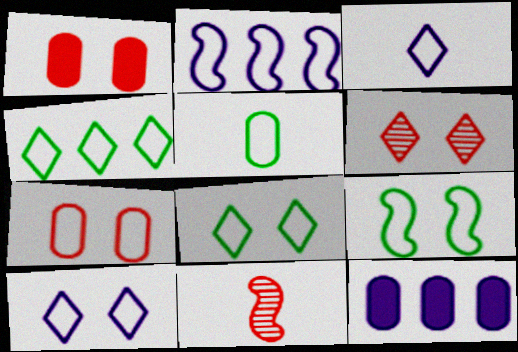[[4, 5, 9], 
[7, 9, 10], 
[8, 11, 12]]